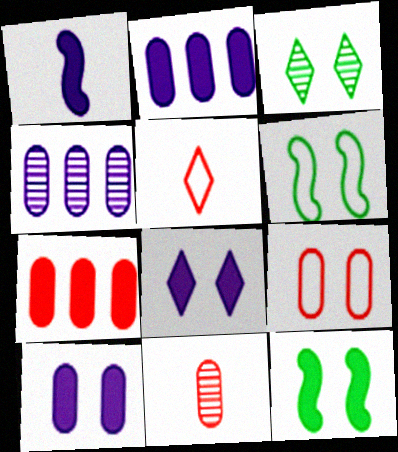[[1, 2, 8], 
[4, 5, 12], 
[7, 9, 11]]